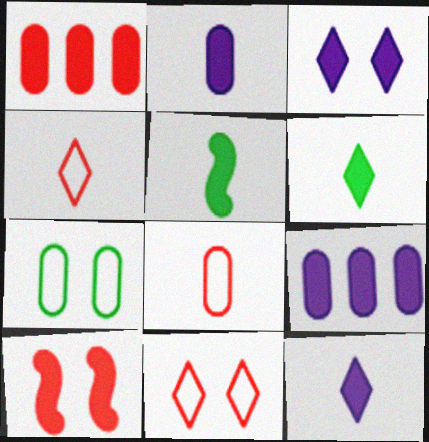[[1, 3, 5], 
[6, 9, 10]]